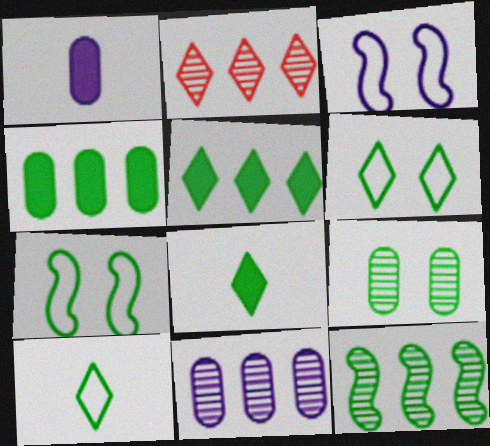[[1, 2, 7], 
[2, 11, 12]]